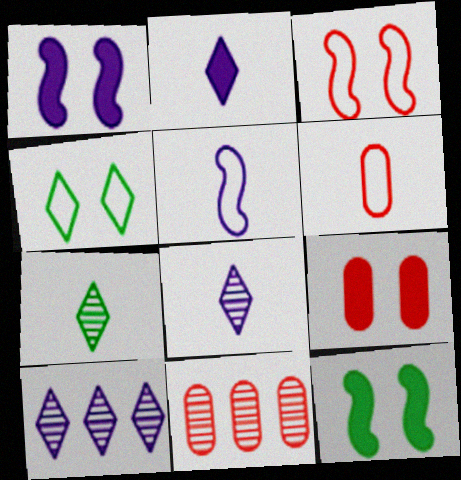[[6, 9, 11], 
[6, 10, 12]]